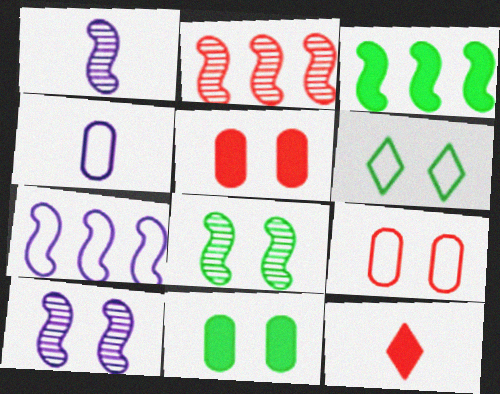[[1, 2, 8], 
[2, 3, 7], 
[2, 9, 12], 
[5, 6, 10], 
[6, 8, 11]]